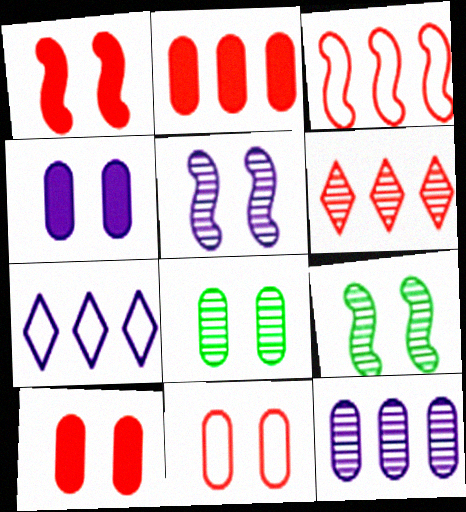[[2, 3, 6], 
[4, 8, 11]]